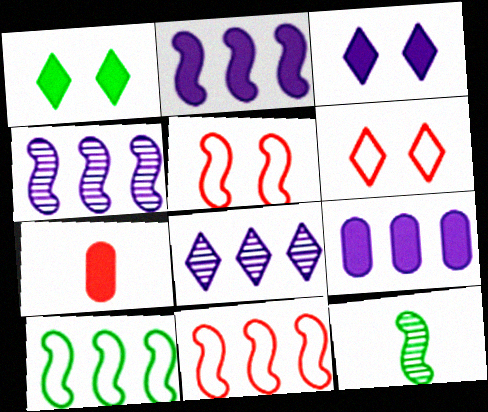[[1, 2, 7], 
[2, 5, 12], 
[6, 9, 12]]